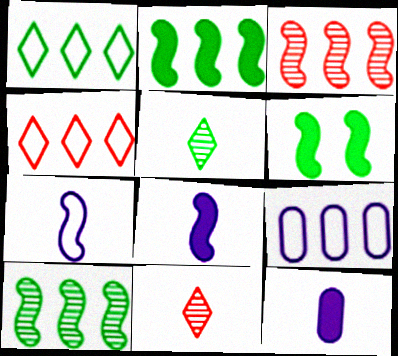[[3, 6, 7], 
[6, 9, 11]]